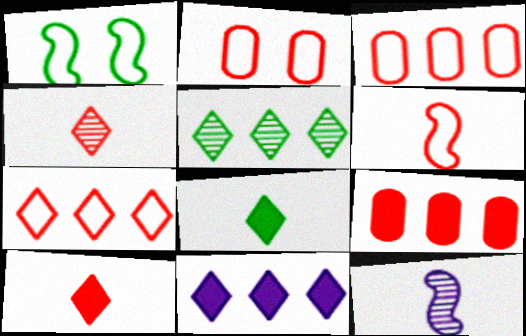[[2, 6, 7], 
[5, 7, 11]]